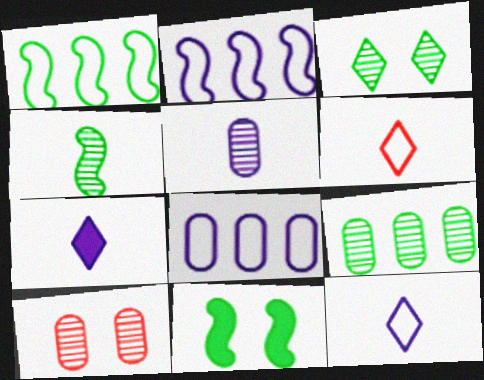[[1, 4, 11], 
[1, 7, 10], 
[3, 4, 9], 
[5, 9, 10]]